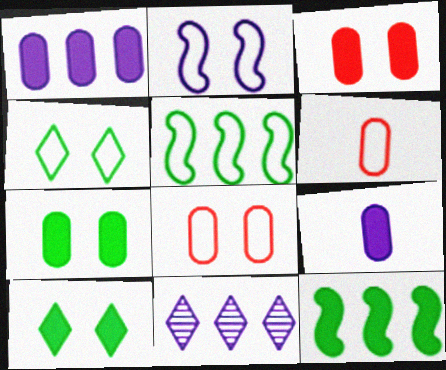[[2, 4, 8], 
[2, 9, 11]]